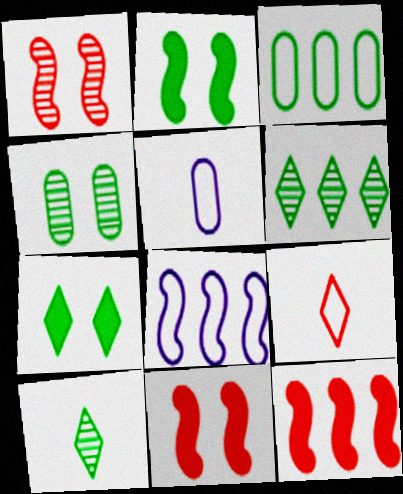[[2, 3, 10], 
[5, 6, 11]]